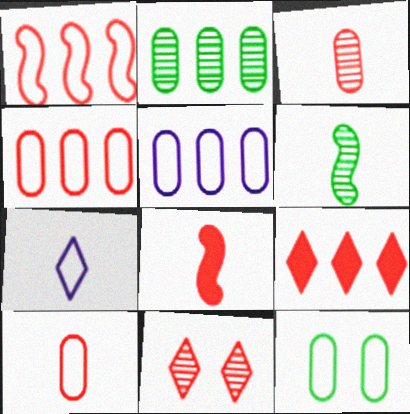[[1, 7, 12], 
[4, 8, 11], 
[5, 10, 12]]